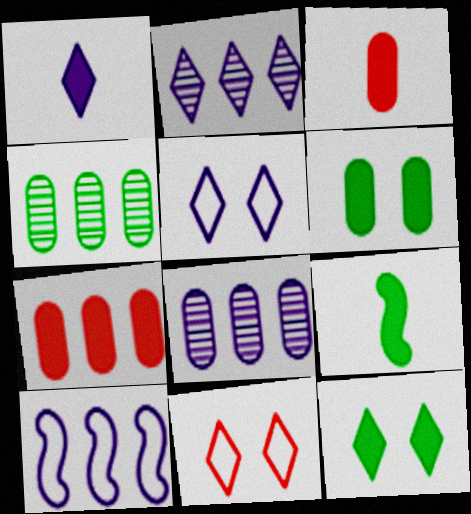[[1, 2, 5], 
[1, 3, 9], 
[8, 9, 11]]